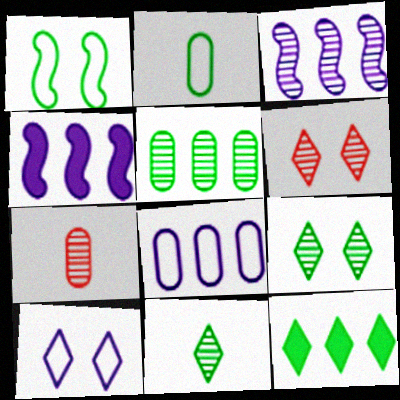[[2, 4, 6], 
[3, 7, 9]]